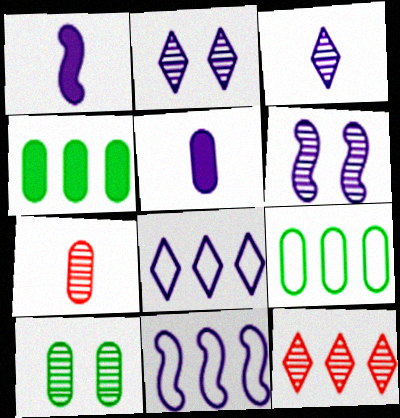[[1, 6, 11], 
[2, 5, 11], 
[4, 11, 12], 
[5, 6, 8]]